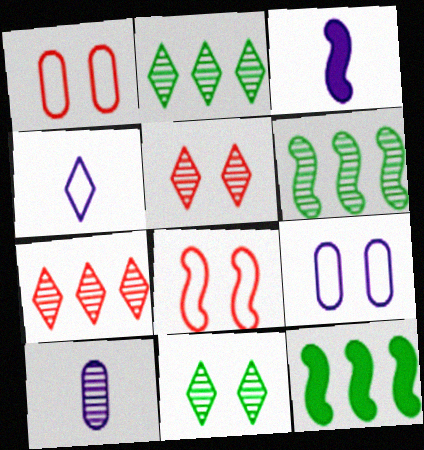[[1, 2, 3], 
[3, 4, 10], 
[3, 6, 8], 
[5, 6, 10]]